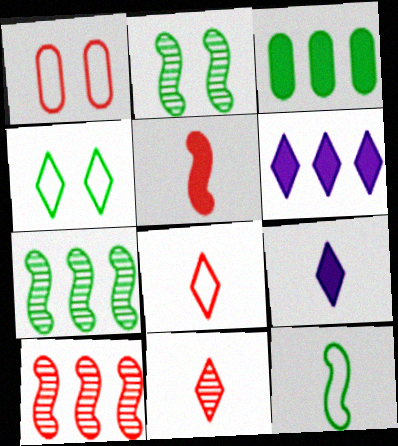[[1, 7, 9], 
[4, 6, 11]]